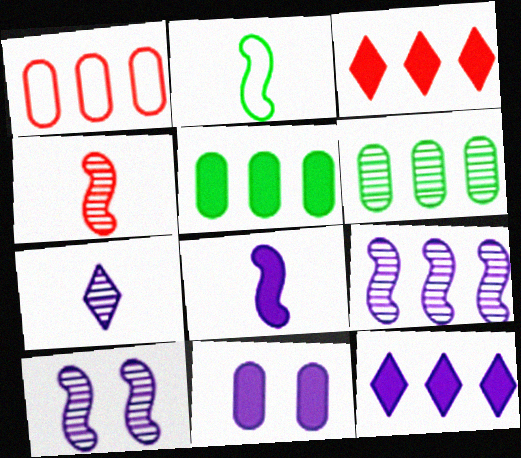[[2, 4, 8], 
[8, 11, 12]]